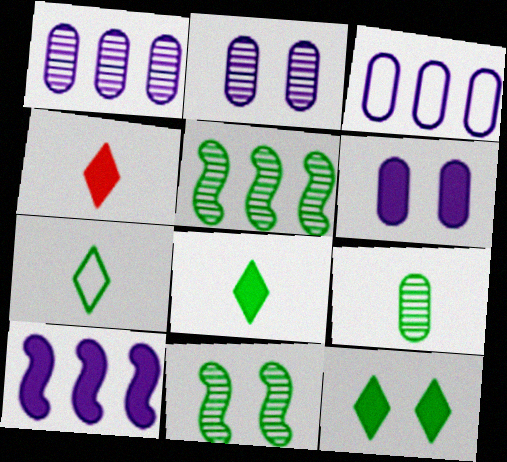[[3, 4, 11]]